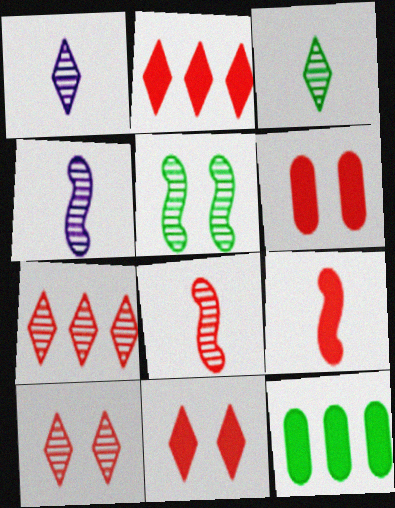[[2, 6, 9]]